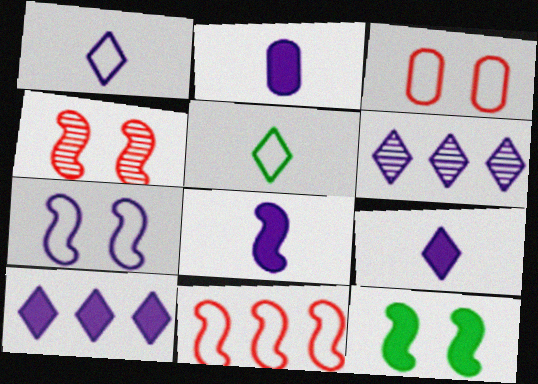[[2, 6, 7], 
[2, 8, 9], 
[4, 7, 12]]